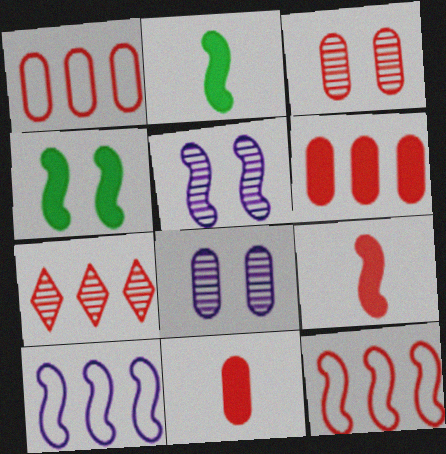[[1, 3, 11], 
[2, 5, 12], 
[6, 7, 12]]